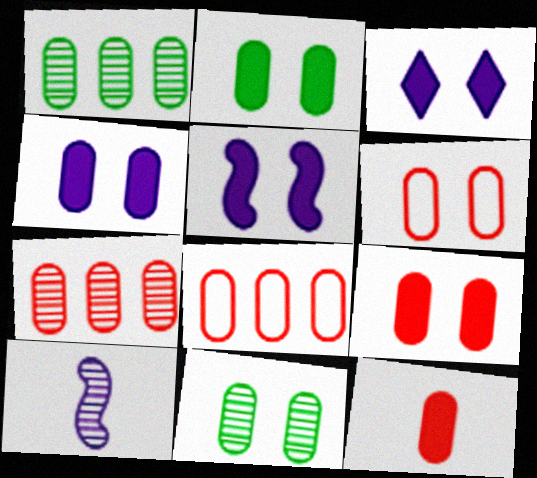[[2, 4, 9], 
[3, 4, 5], 
[4, 6, 11], 
[6, 7, 12]]